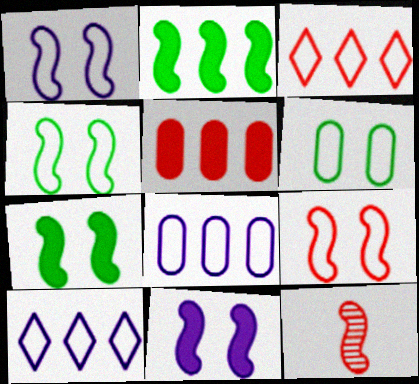[[1, 2, 12], 
[1, 4, 9]]